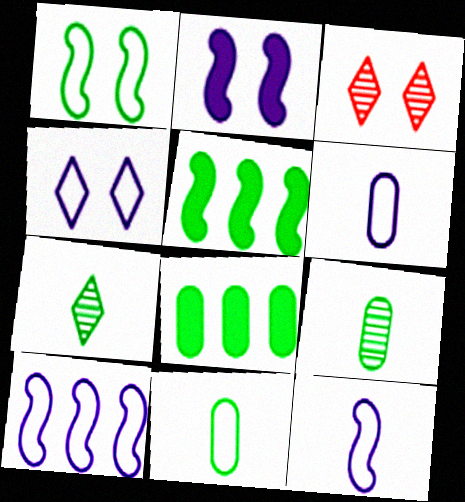[[1, 7, 8], 
[3, 5, 6], 
[3, 8, 12], 
[4, 6, 10]]